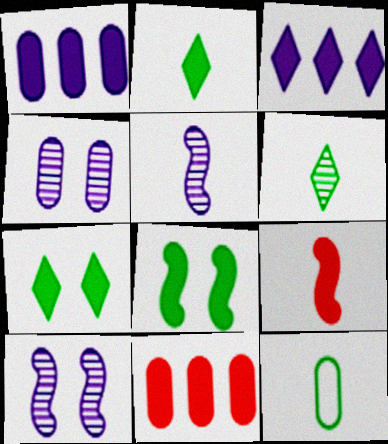[[1, 7, 9], 
[4, 11, 12]]